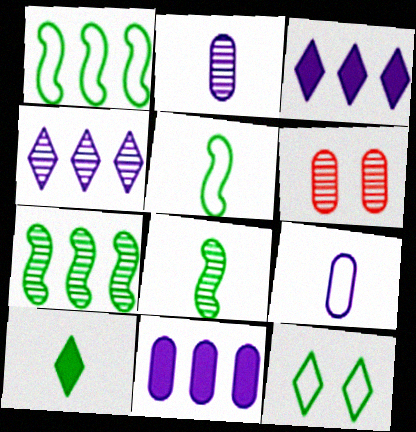[[3, 5, 6], 
[4, 6, 8]]